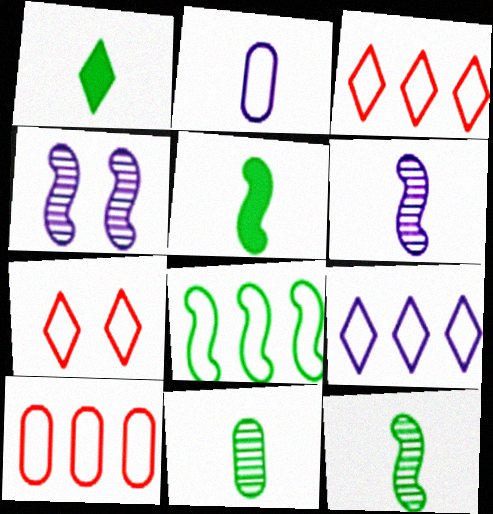[[1, 4, 10], 
[2, 7, 8], 
[8, 9, 10]]